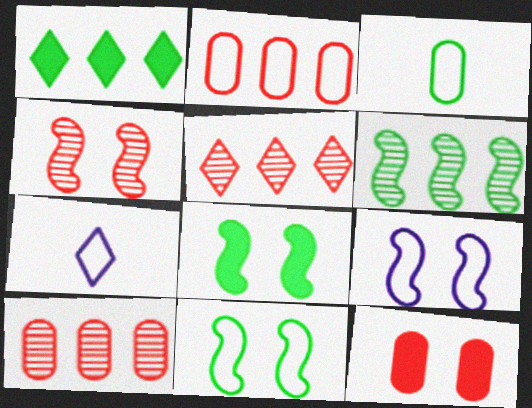[[2, 7, 11], 
[4, 8, 9], 
[6, 7, 12], 
[7, 8, 10]]